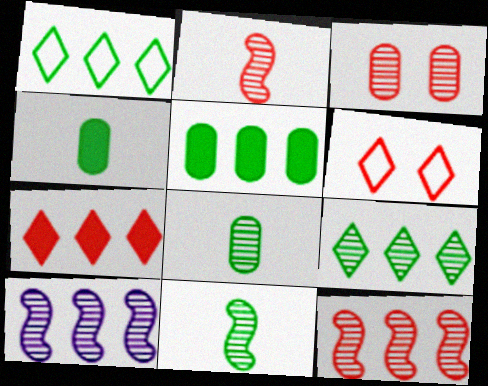[[4, 6, 10]]